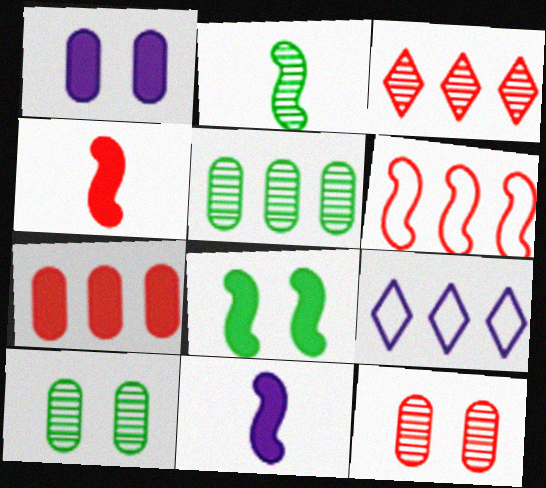[[3, 6, 7], 
[4, 9, 10]]